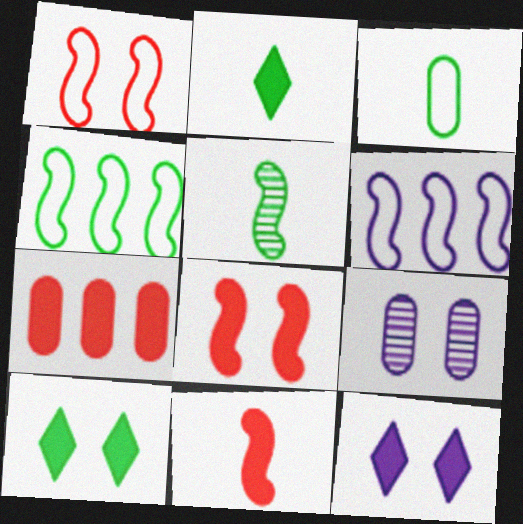[[1, 9, 10], 
[2, 3, 5], 
[3, 7, 9], 
[5, 6, 8]]